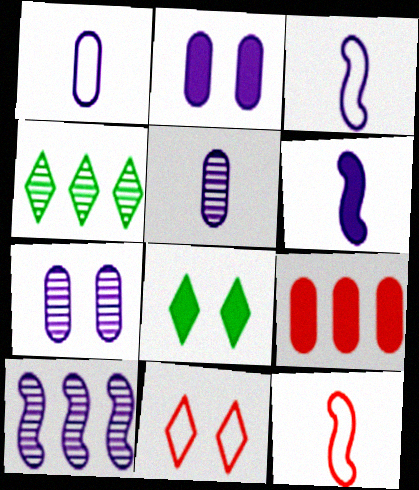[[2, 4, 12], 
[6, 8, 9]]